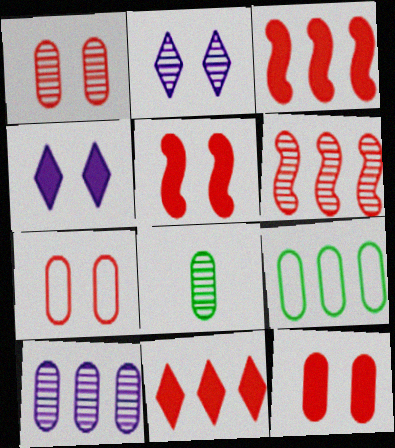[[1, 7, 12], 
[1, 8, 10], 
[2, 6, 8]]